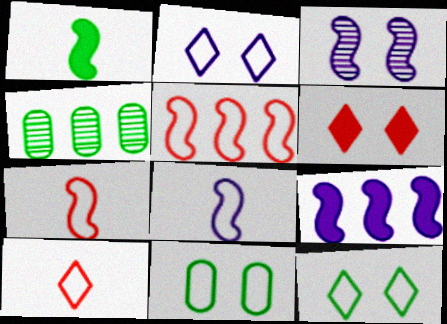[[1, 3, 5], 
[1, 4, 12], 
[3, 6, 11], 
[3, 8, 9], 
[4, 6, 8]]